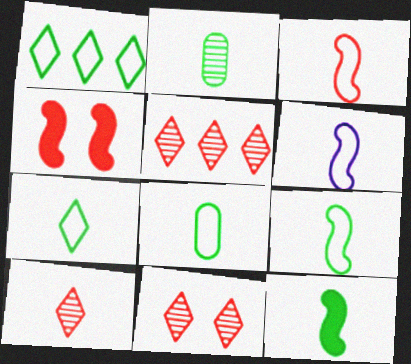[[2, 7, 12], 
[3, 6, 9], 
[5, 10, 11], 
[7, 8, 9]]